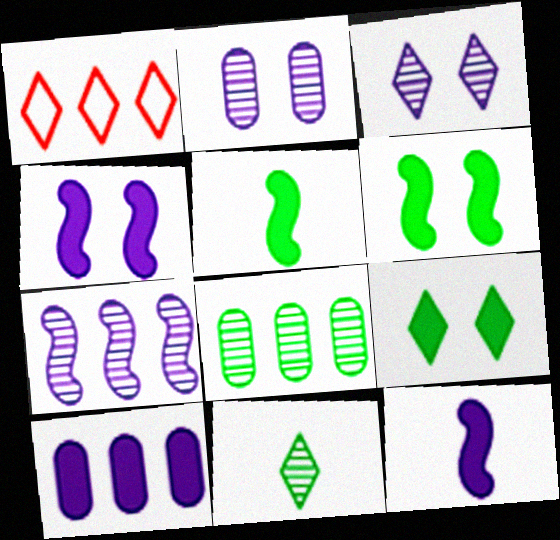[[1, 2, 5]]